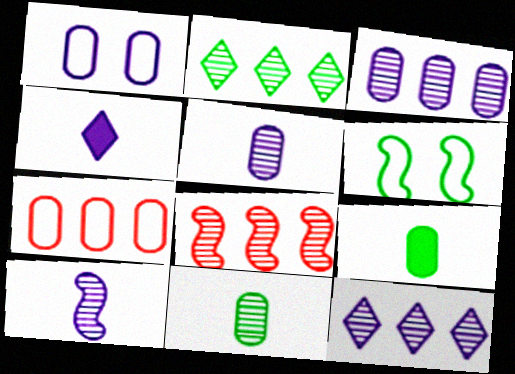[[2, 3, 8], 
[2, 6, 9]]